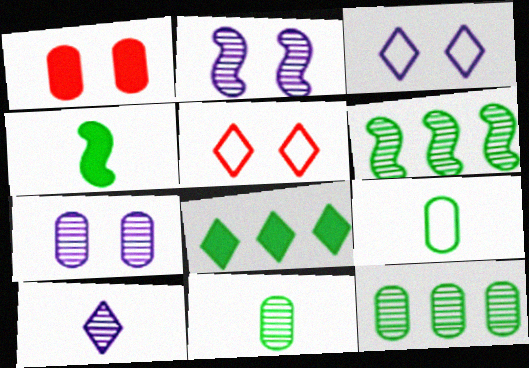[[5, 8, 10]]